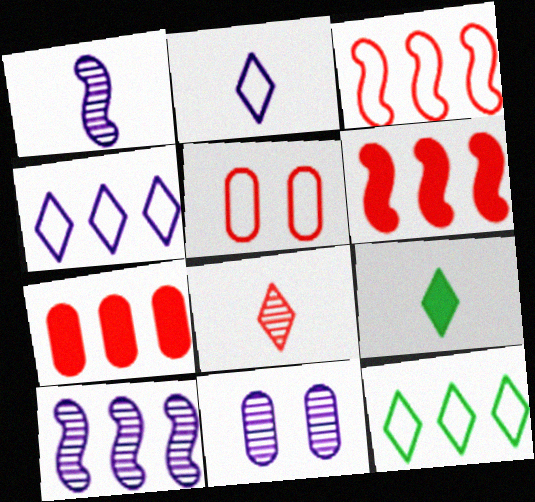[[2, 8, 9], 
[3, 9, 11], 
[5, 6, 8], 
[5, 9, 10], 
[7, 10, 12]]